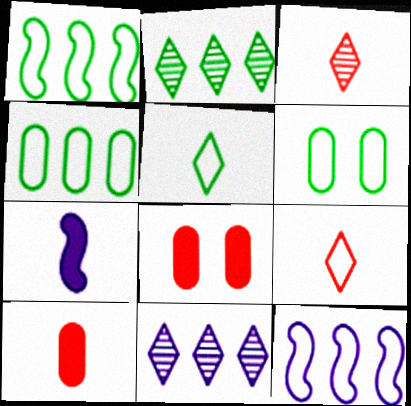[[1, 5, 6], 
[6, 9, 12]]